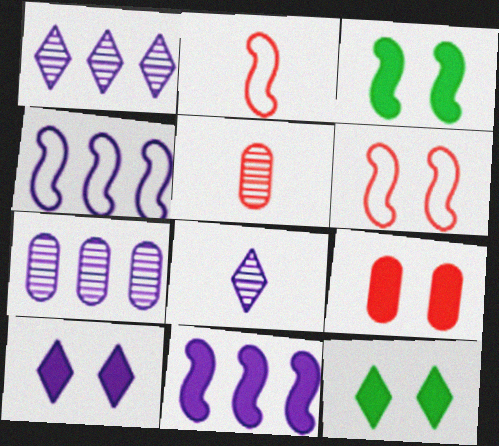[[2, 7, 12], 
[3, 9, 10], 
[4, 5, 12]]